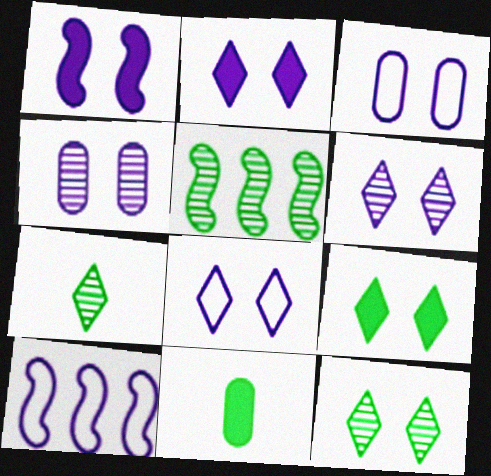[[1, 3, 6], 
[1, 4, 8], 
[2, 6, 8]]